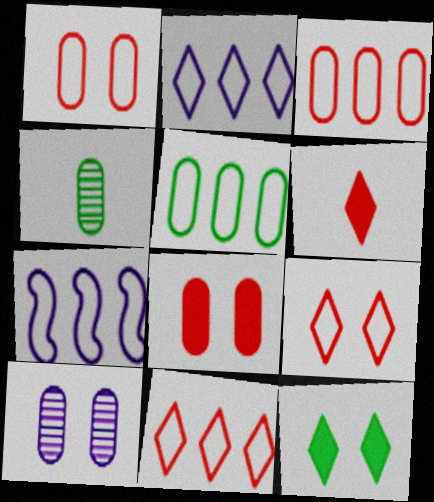[[5, 7, 11]]